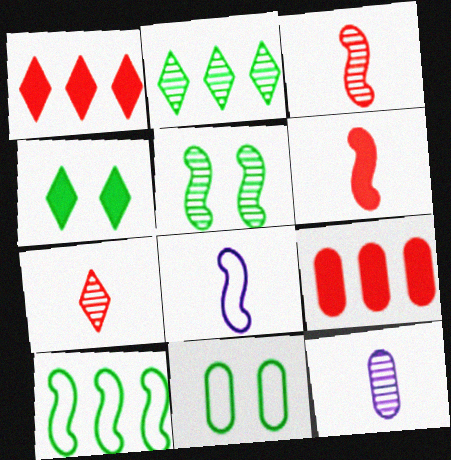[[4, 5, 11], 
[9, 11, 12]]